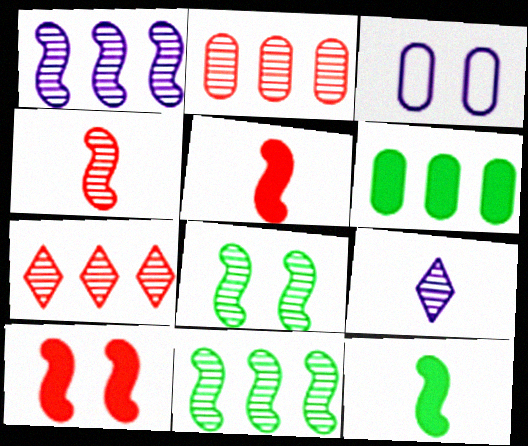[[1, 4, 8], 
[2, 8, 9], 
[3, 7, 12]]